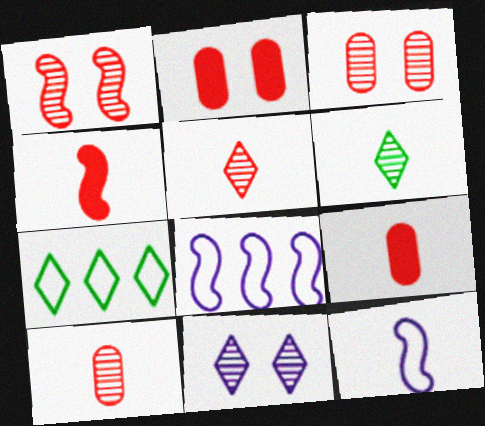[[2, 6, 8], 
[6, 9, 12]]